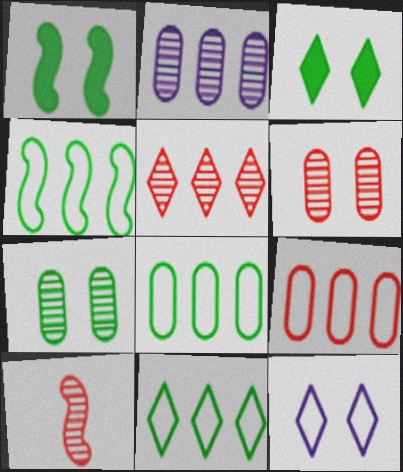[[1, 6, 12], 
[4, 8, 11], 
[5, 6, 10]]